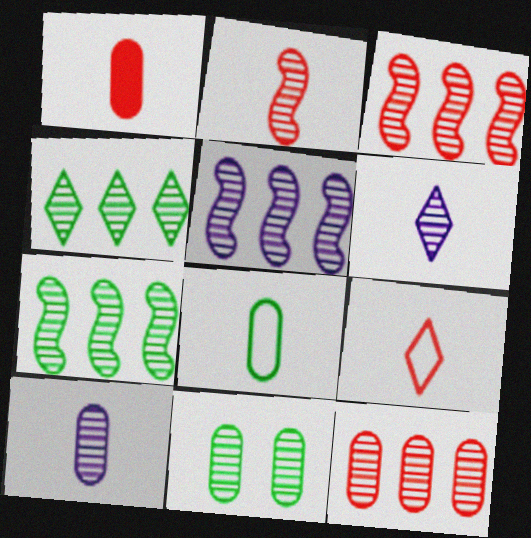[[1, 2, 9], 
[1, 8, 10], 
[3, 5, 7], 
[3, 6, 11], 
[4, 5, 12], 
[10, 11, 12]]